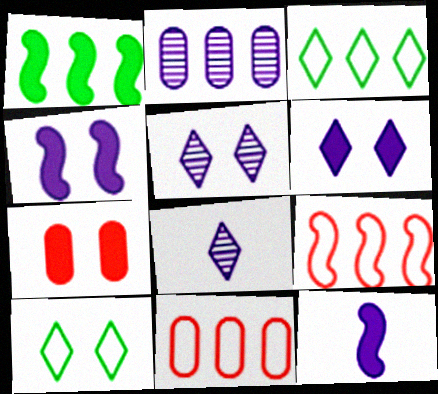[]